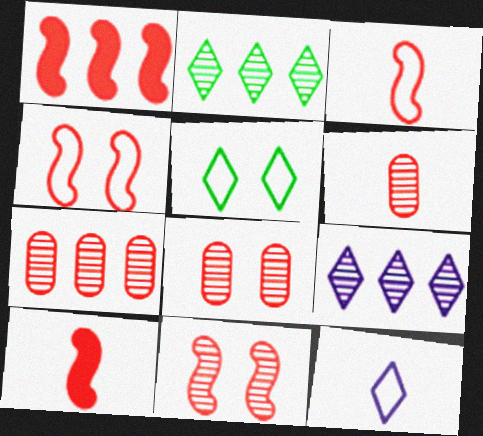[[1, 3, 11], 
[6, 7, 8]]